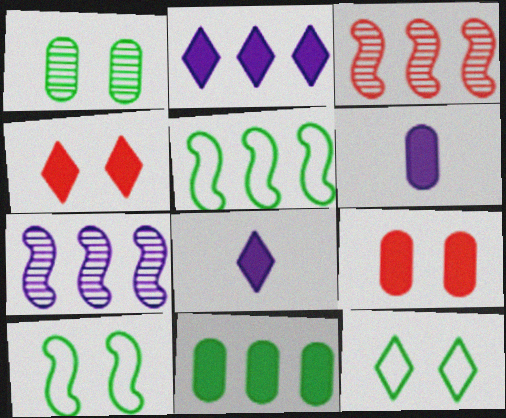[[3, 6, 12], 
[6, 9, 11]]